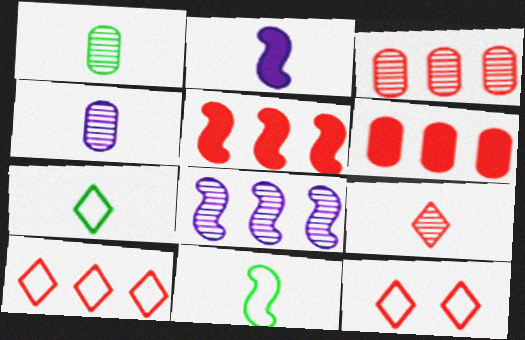[[3, 5, 10]]